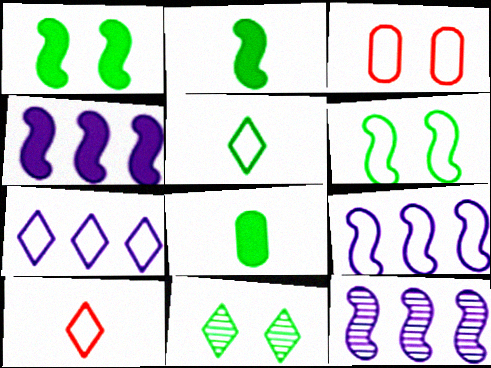[[3, 5, 9], 
[4, 9, 12]]